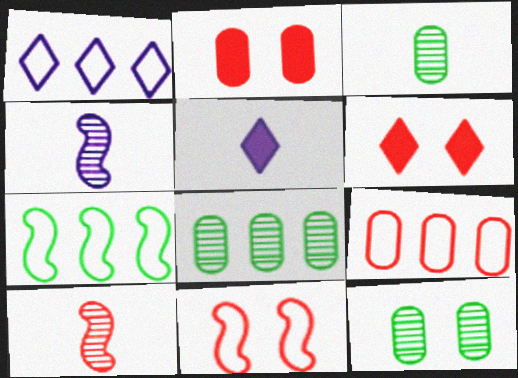[[1, 7, 9], 
[3, 8, 12], 
[5, 8, 11], 
[6, 9, 10]]